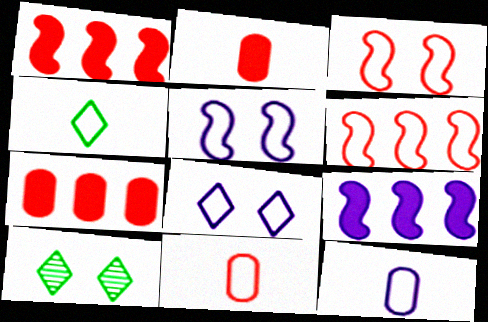[[1, 10, 12], 
[9, 10, 11]]